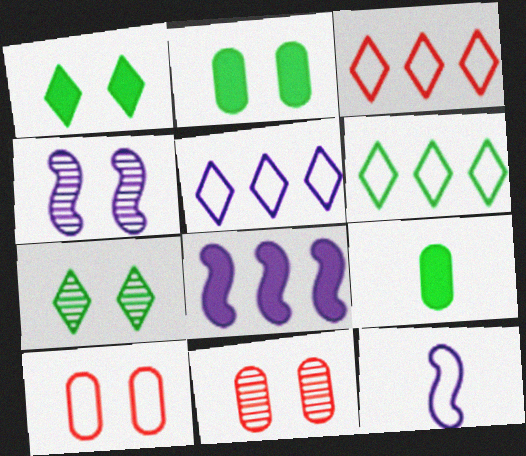[[1, 4, 10], 
[3, 4, 9], 
[3, 5, 6], 
[4, 7, 11], 
[4, 8, 12], 
[6, 10, 12]]